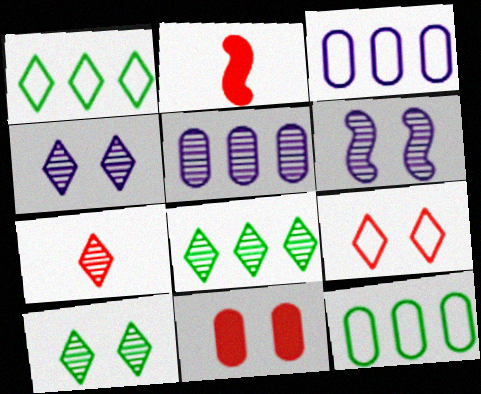[[2, 3, 10], 
[2, 4, 12], 
[4, 7, 8]]